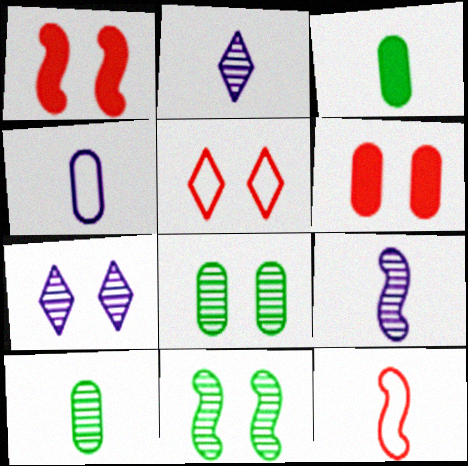[[2, 3, 12]]